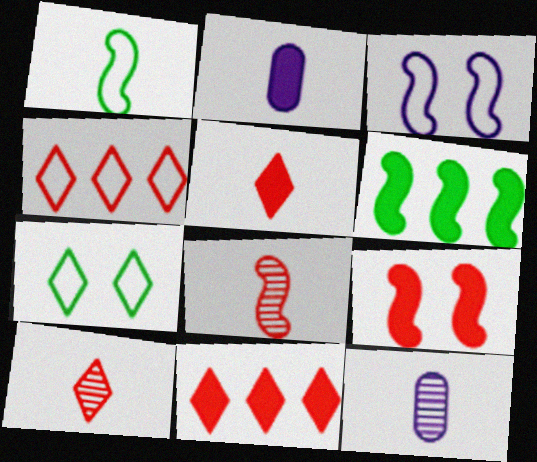[[1, 2, 10], 
[1, 5, 12], 
[3, 6, 8]]